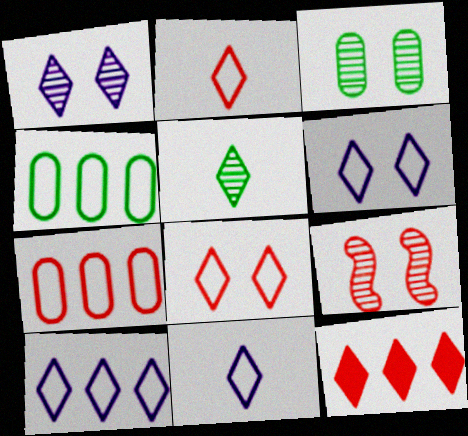[[1, 3, 9], 
[5, 6, 12], 
[6, 10, 11]]